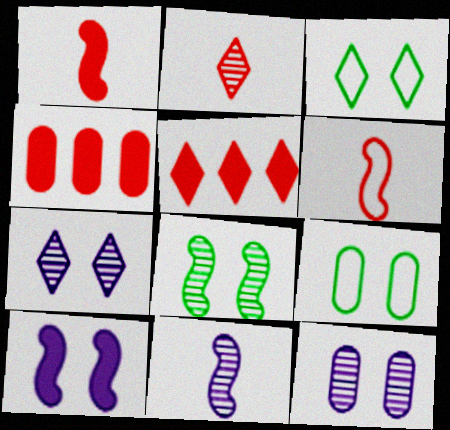[[3, 4, 11], 
[5, 9, 11]]